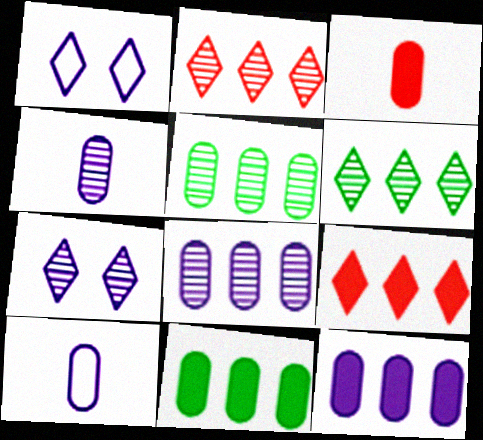[]